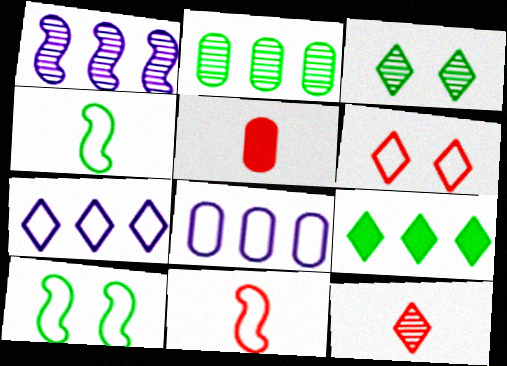[[4, 6, 8], 
[5, 11, 12]]